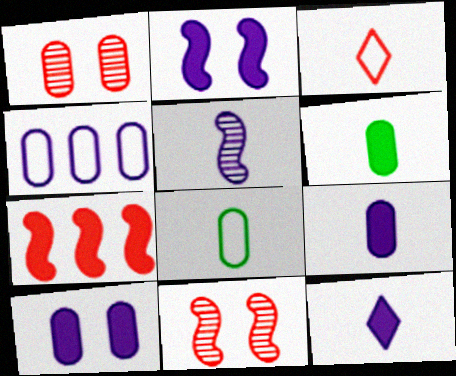[[1, 3, 7], 
[1, 4, 6], 
[3, 5, 6]]